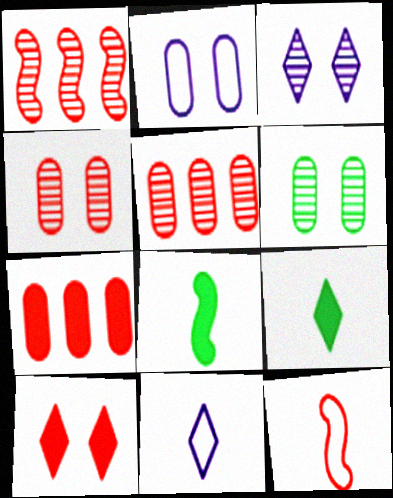[[1, 2, 9], 
[5, 10, 12]]